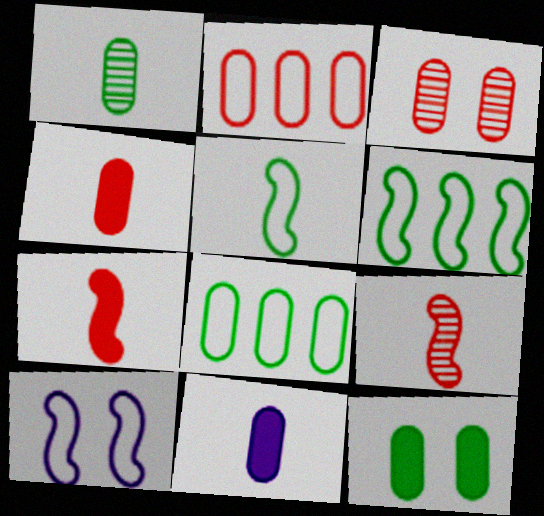[[1, 8, 12], 
[2, 3, 4], 
[3, 8, 11]]